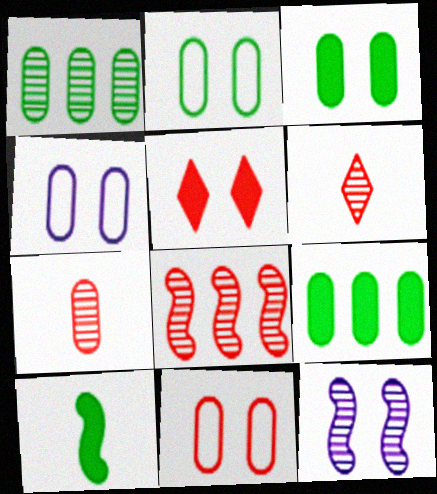[[1, 6, 12], 
[2, 4, 11], 
[2, 5, 12], 
[4, 7, 9]]